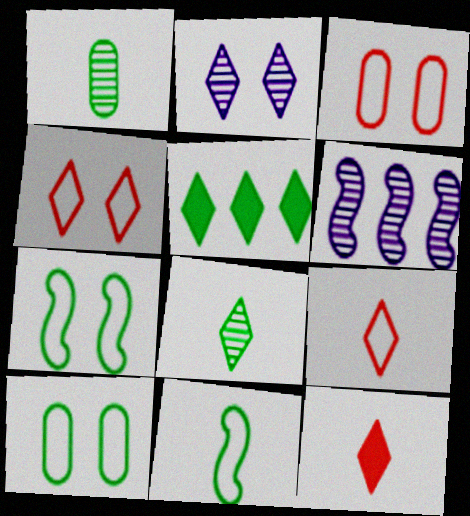[[1, 5, 7], 
[2, 5, 9], 
[6, 10, 12]]